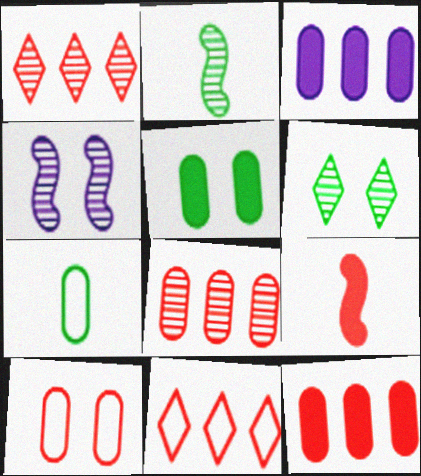[[1, 9, 10]]